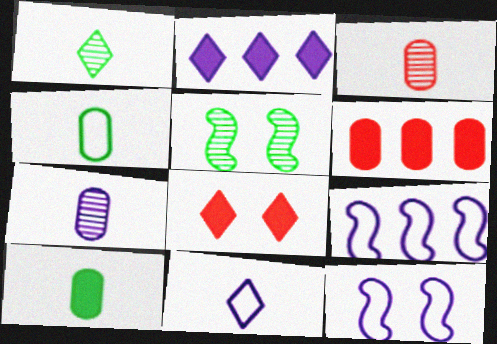[[1, 6, 12], 
[2, 7, 12], 
[5, 6, 11]]